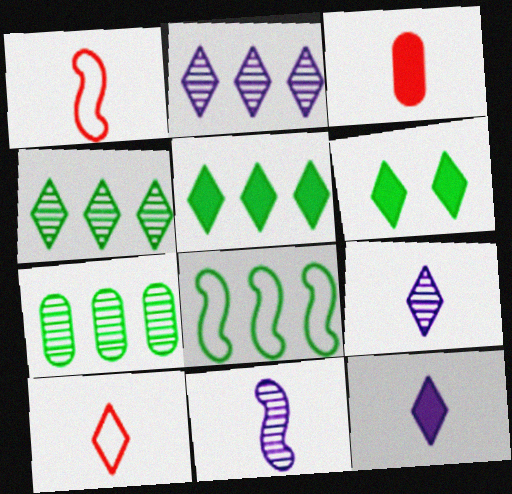[[2, 6, 10], 
[5, 7, 8]]